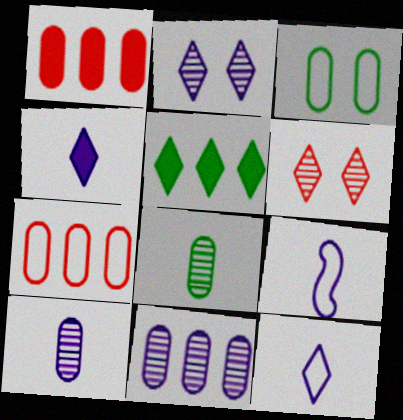[[1, 3, 10], 
[4, 9, 10], 
[5, 6, 12]]